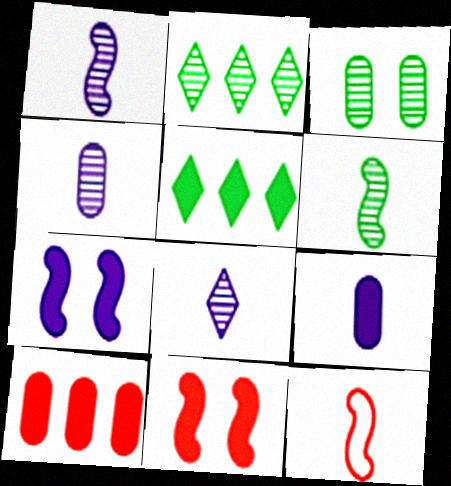[[1, 4, 8], 
[2, 3, 6], 
[5, 9, 11]]